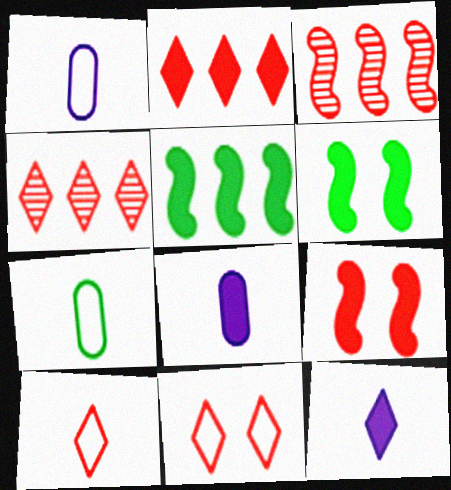[[1, 4, 6], 
[2, 6, 8]]